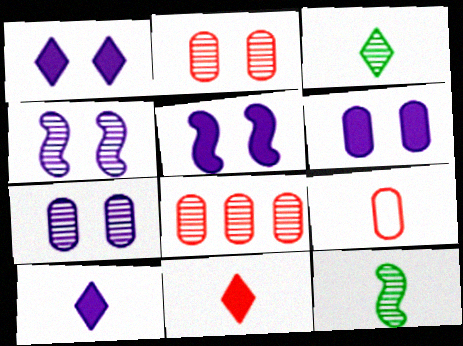[[1, 5, 6], 
[3, 4, 8], 
[9, 10, 12]]